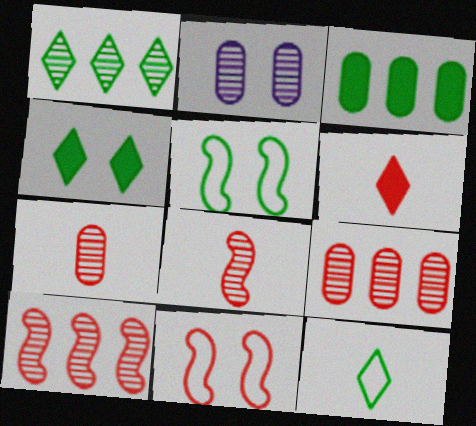[[1, 2, 8], 
[1, 4, 12], 
[2, 4, 11], 
[6, 9, 11]]